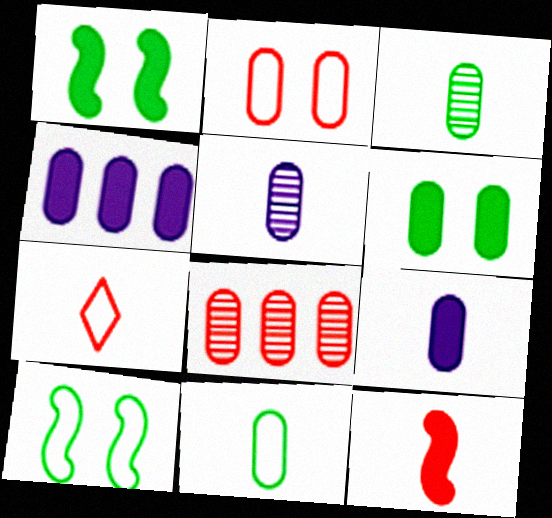[[2, 3, 4]]